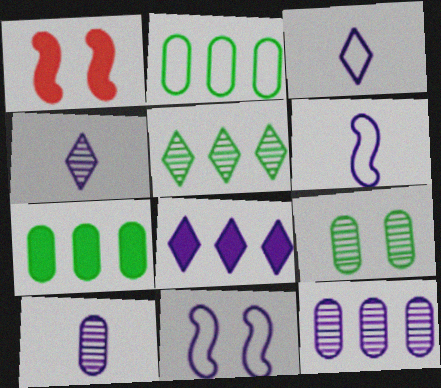[[1, 2, 4], 
[8, 10, 11]]